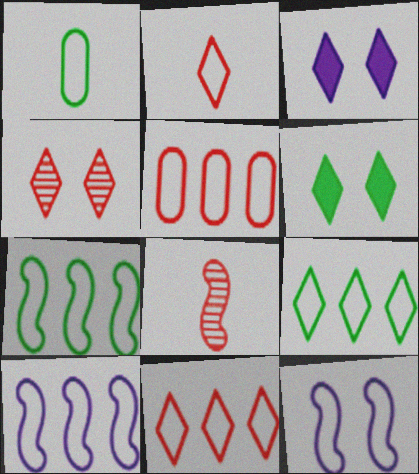[[1, 11, 12], 
[5, 9, 10]]